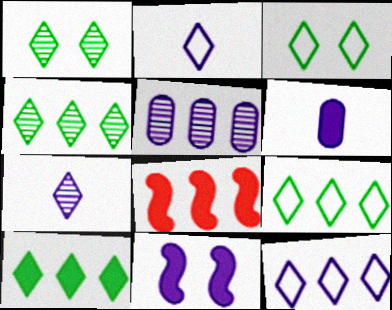[[2, 5, 11], 
[4, 9, 10], 
[5, 8, 9]]